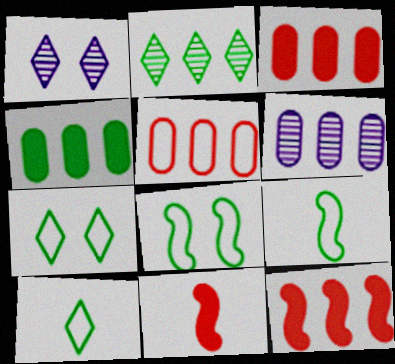[[1, 3, 9], 
[4, 5, 6], 
[6, 7, 11]]